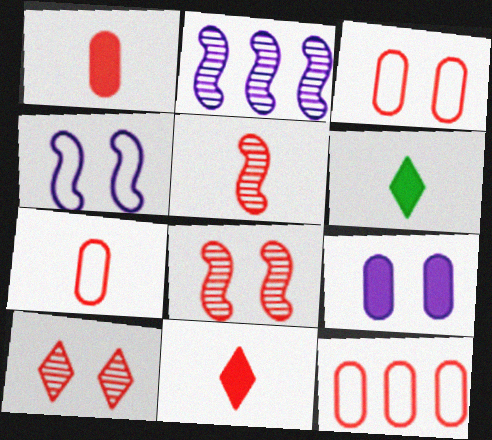[[2, 3, 6], 
[3, 7, 12], 
[5, 7, 11], 
[8, 11, 12]]